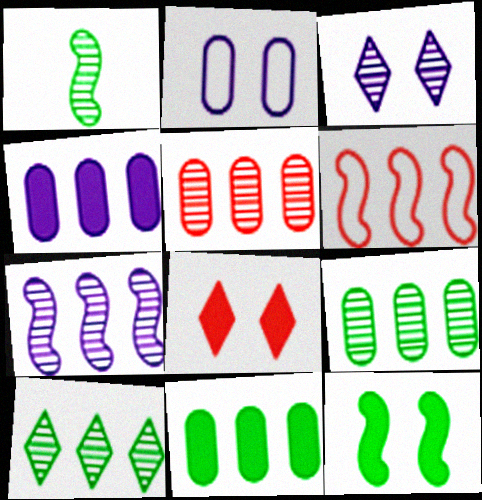[[1, 3, 5], 
[4, 6, 10], 
[5, 7, 10]]